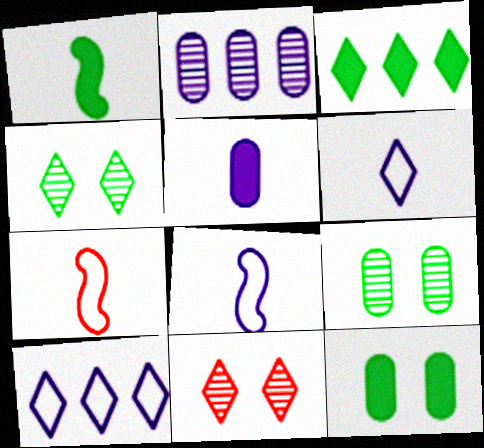[[1, 3, 12], 
[3, 6, 11]]